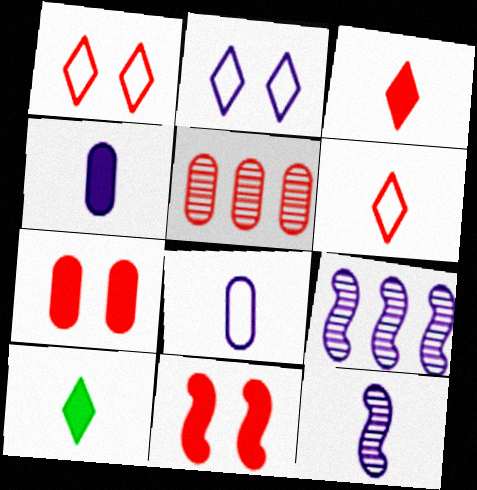[[2, 4, 9], 
[5, 6, 11]]